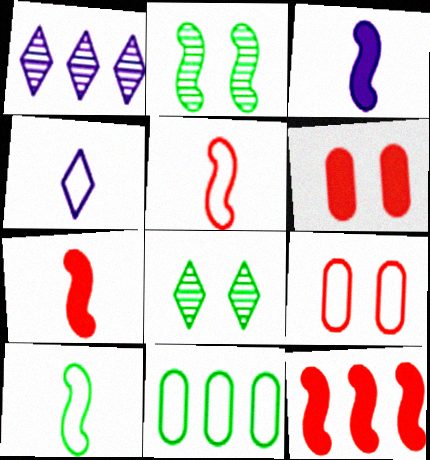[[1, 6, 10], 
[1, 11, 12]]